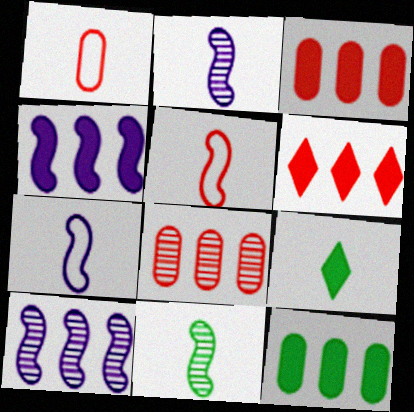[[1, 2, 9], 
[4, 6, 12]]